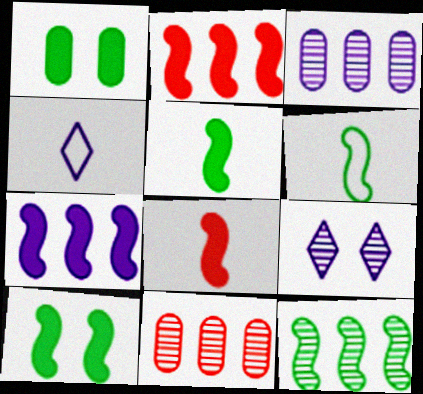[[4, 10, 11], 
[6, 10, 12], 
[7, 8, 10]]